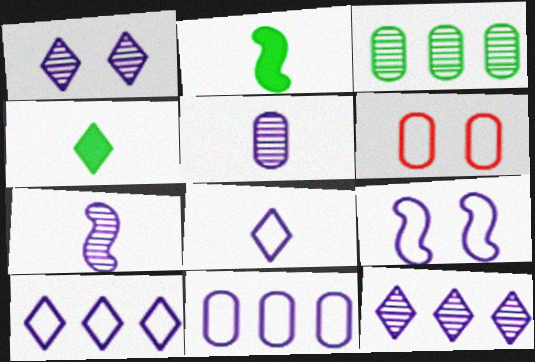[[2, 6, 12], 
[8, 9, 11]]